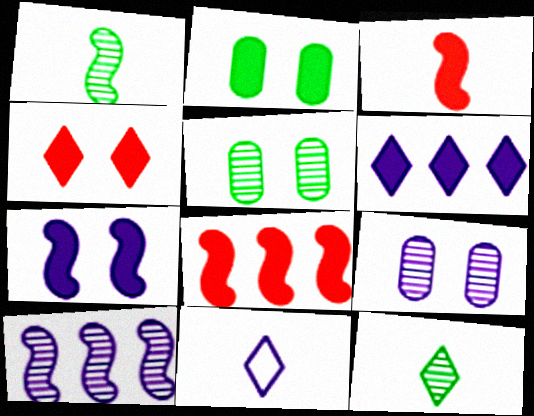[[2, 3, 6], 
[2, 4, 7], 
[5, 8, 11]]